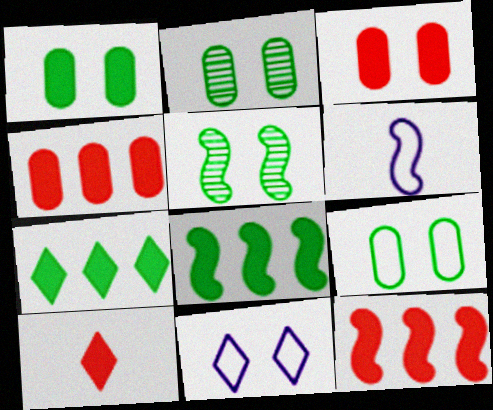[[1, 2, 9], 
[3, 5, 11], 
[3, 10, 12], 
[5, 6, 12]]